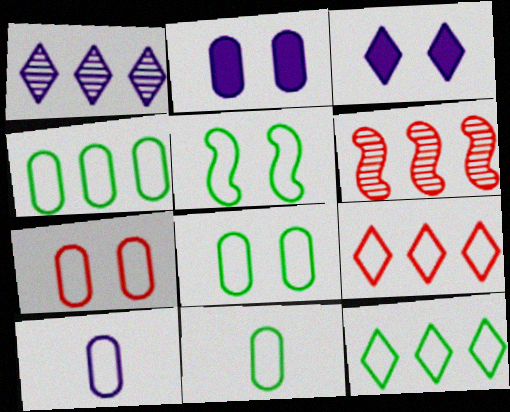[[3, 6, 11], 
[4, 7, 10], 
[4, 8, 11], 
[5, 9, 10], 
[5, 11, 12]]